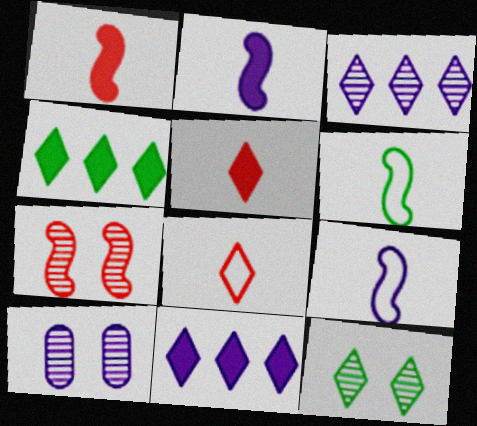[[7, 10, 12], 
[8, 11, 12], 
[9, 10, 11]]